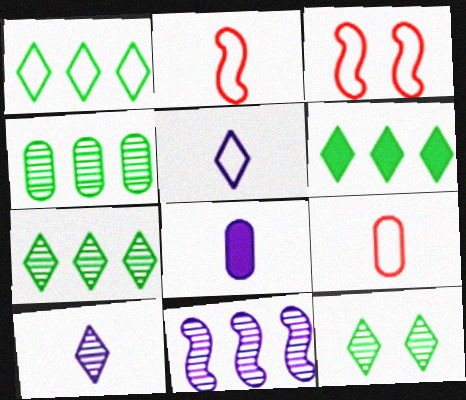[[1, 6, 7], 
[3, 7, 8]]